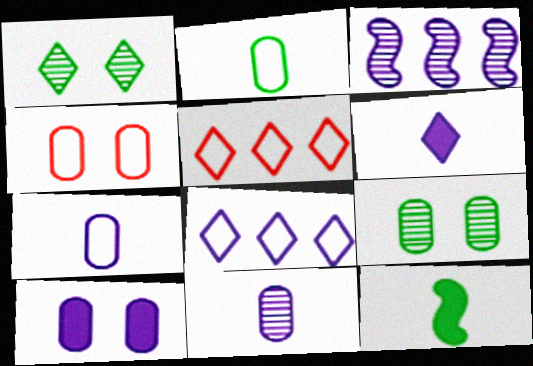[[1, 5, 6], 
[4, 9, 10]]